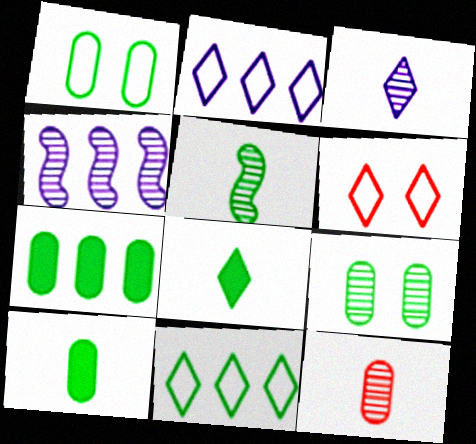[[3, 5, 12], 
[4, 6, 10]]